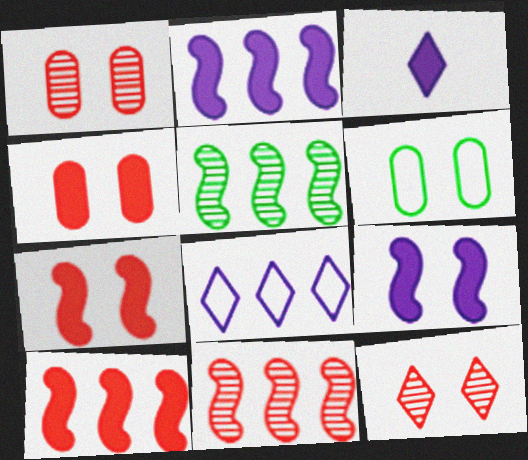[[3, 6, 11], 
[6, 9, 12]]